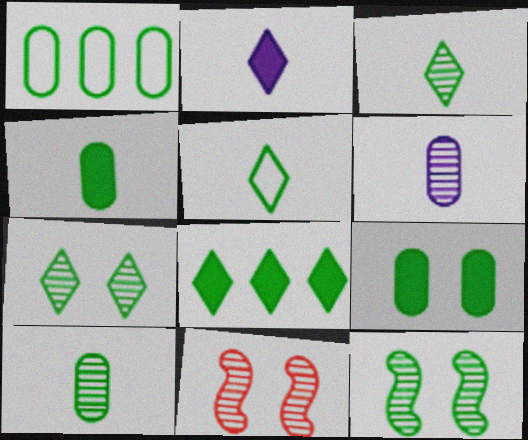[[1, 2, 11], 
[1, 9, 10], 
[5, 7, 8]]